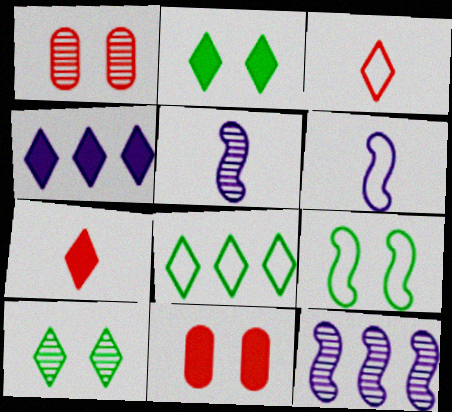[[2, 4, 7], 
[3, 4, 10], 
[5, 8, 11]]